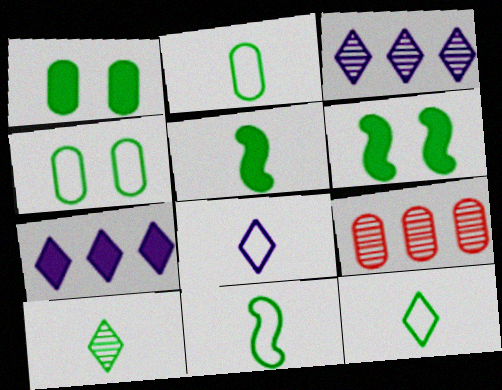[[2, 5, 10], 
[2, 11, 12], 
[6, 8, 9]]